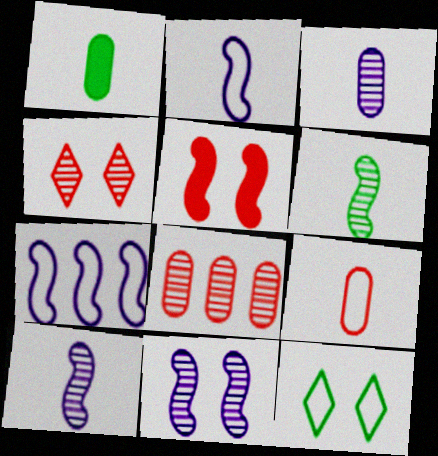[[1, 3, 9], 
[1, 4, 7], 
[5, 6, 7], 
[7, 9, 12]]